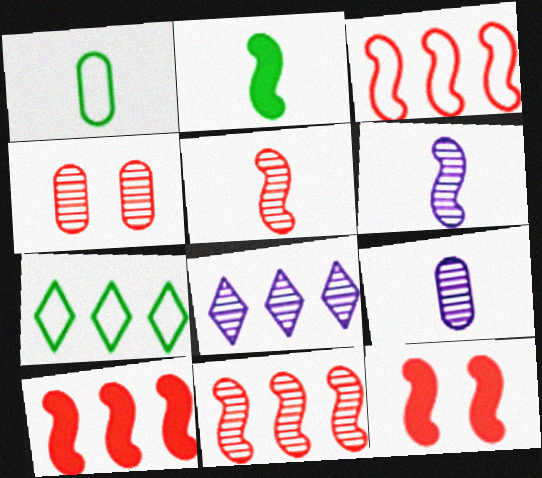[[1, 8, 12], 
[3, 5, 12], 
[3, 10, 11], 
[7, 9, 12]]